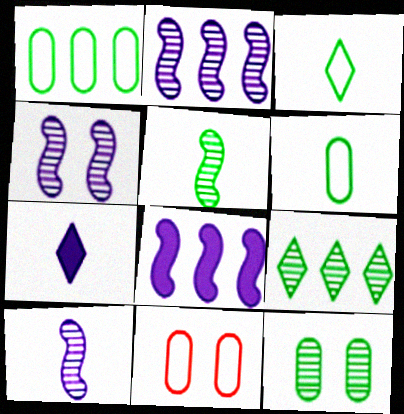[[2, 4, 10], 
[5, 9, 12]]